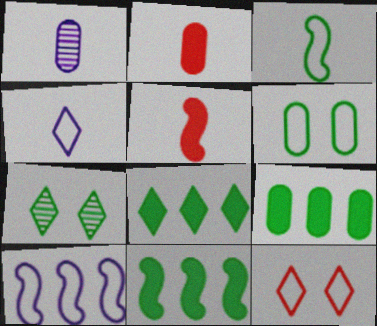[[1, 11, 12], 
[2, 7, 10], 
[3, 7, 9], 
[8, 9, 11]]